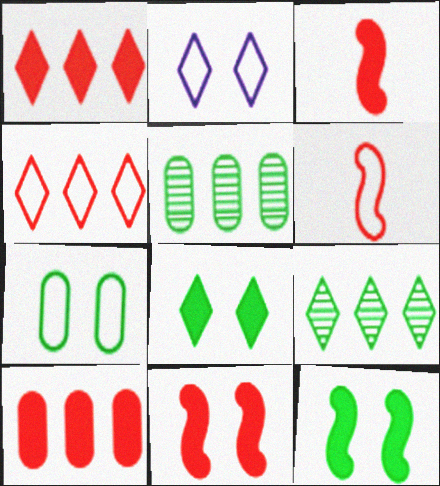[[2, 3, 5]]